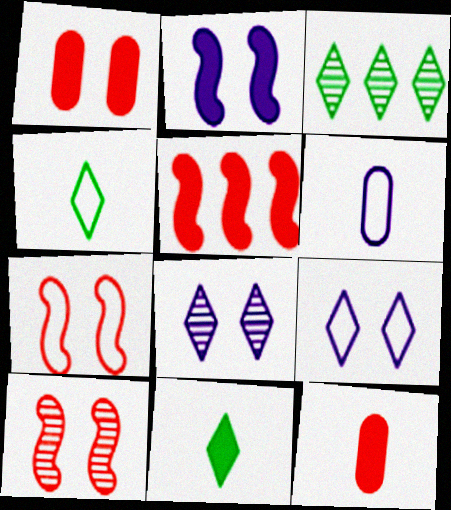[]